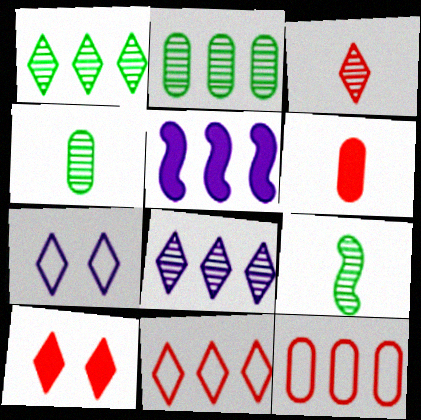[[1, 5, 12], 
[2, 5, 11], 
[3, 10, 11]]